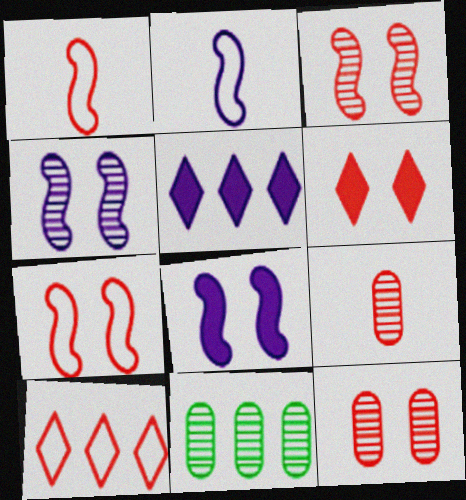[[2, 6, 11], 
[6, 7, 12]]